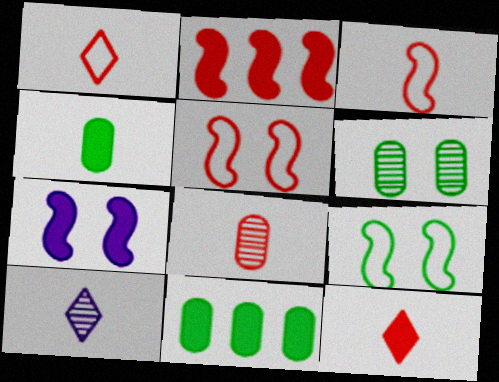[[3, 4, 10], 
[3, 8, 12], 
[5, 10, 11], 
[7, 11, 12]]